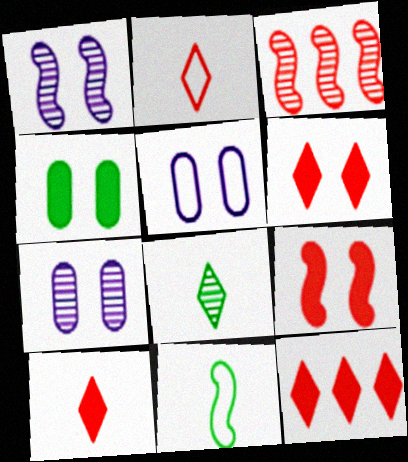[[3, 7, 8], 
[6, 10, 12], 
[7, 11, 12]]